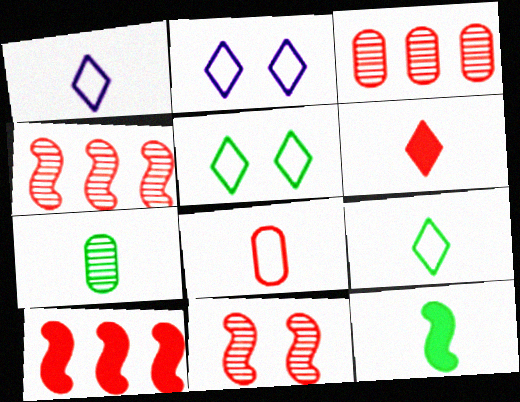[[2, 3, 12], 
[2, 7, 10], 
[7, 9, 12]]